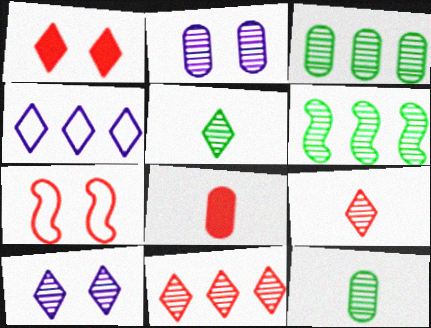[[1, 4, 5], 
[2, 6, 9], 
[5, 10, 11], 
[7, 8, 11]]